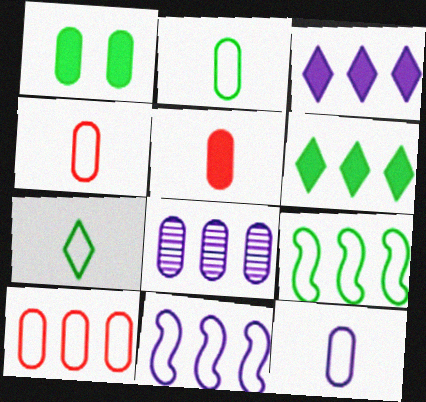[[1, 4, 8], 
[2, 4, 12], 
[3, 8, 11]]